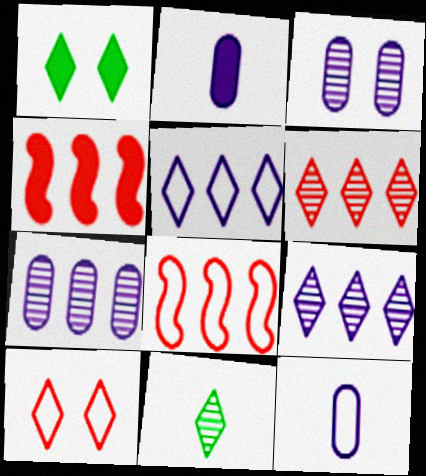[[1, 2, 4]]